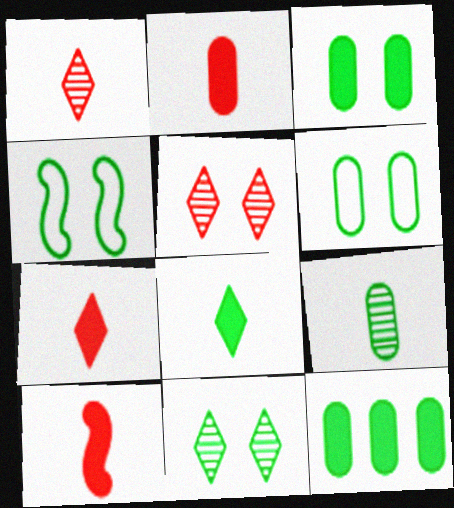[[2, 7, 10], 
[3, 4, 11], 
[6, 9, 12]]